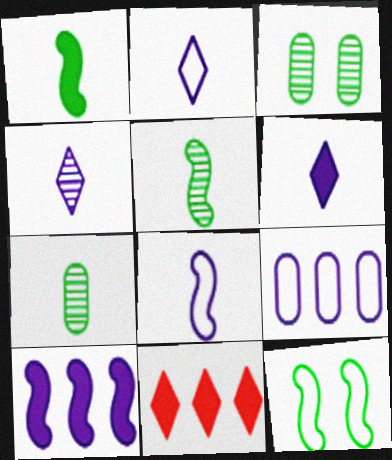[[2, 4, 6], 
[3, 8, 11]]